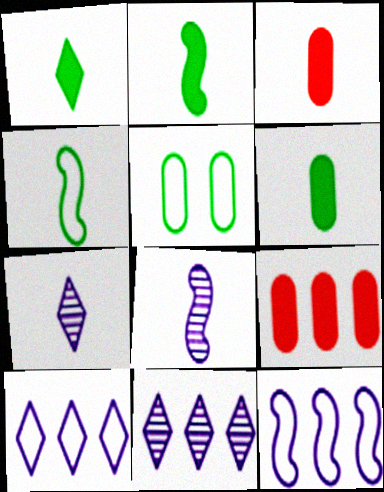[[1, 2, 6], 
[3, 4, 7]]